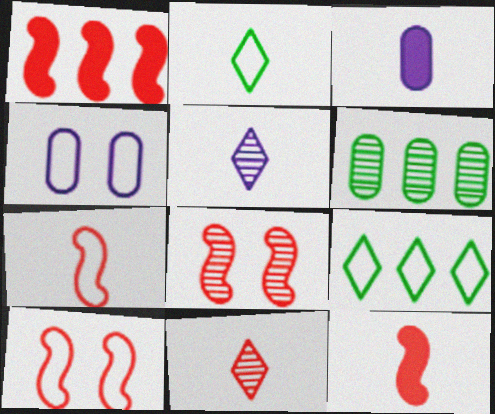[[1, 7, 8], 
[3, 8, 9], 
[4, 7, 9], 
[5, 6, 8]]